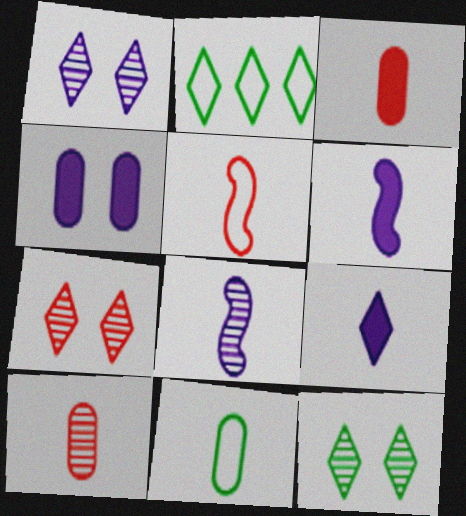[[1, 7, 12], 
[2, 7, 9]]